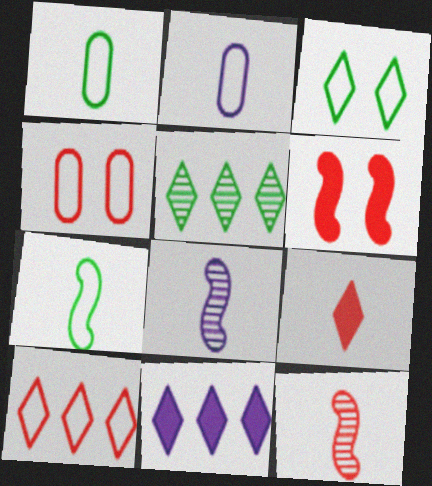[[1, 8, 9], 
[2, 5, 6], 
[5, 10, 11]]